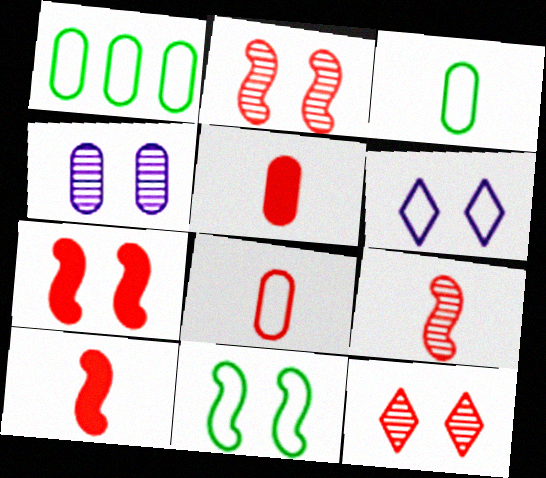[[1, 4, 5]]